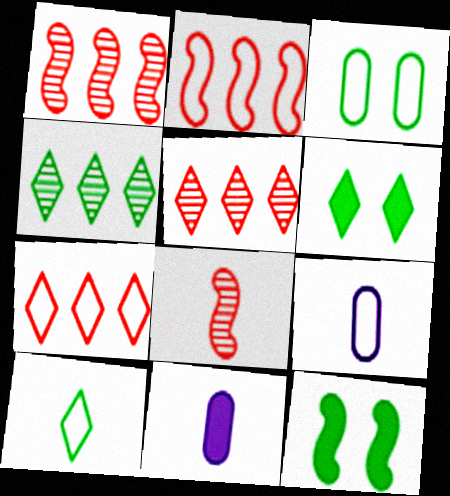[[1, 6, 9], 
[4, 6, 10], 
[5, 9, 12], 
[8, 10, 11]]